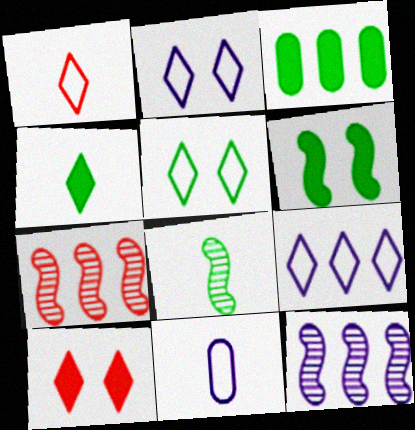[[1, 5, 9], 
[3, 4, 6], 
[3, 5, 8], 
[3, 7, 9]]